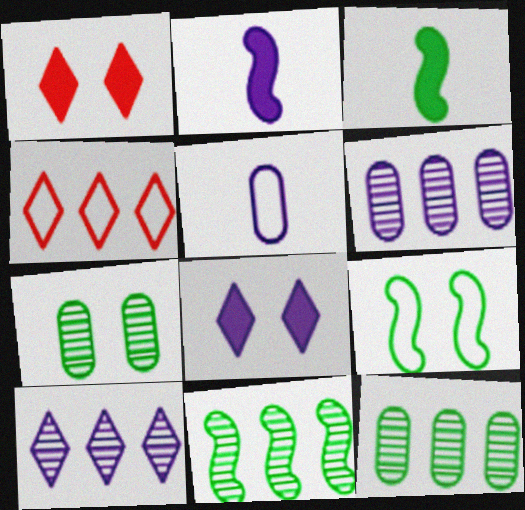[[1, 5, 11], 
[2, 4, 7], 
[3, 9, 11], 
[4, 5, 9]]